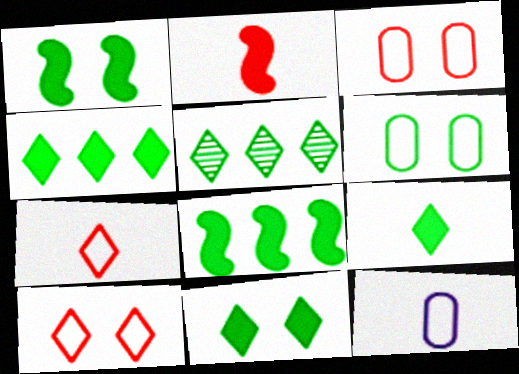[[4, 9, 11]]